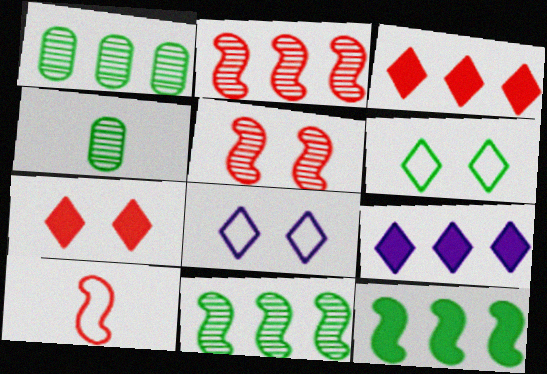[[4, 6, 12]]